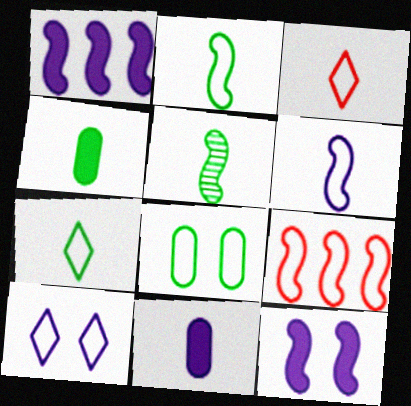[[3, 5, 11], 
[4, 5, 7], 
[5, 9, 12]]